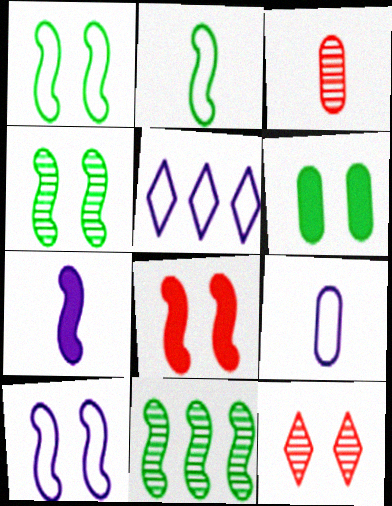[[4, 8, 10], 
[5, 9, 10], 
[6, 10, 12]]